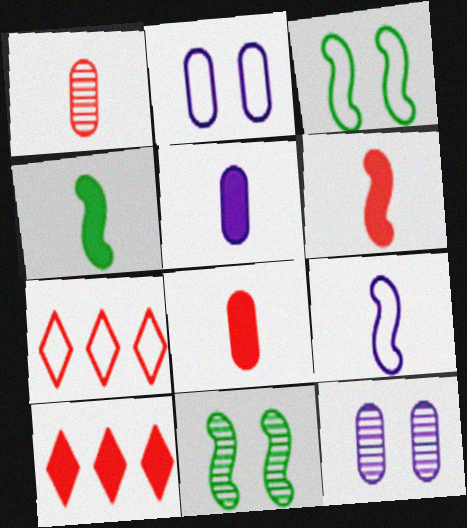[[4, 7, 12], 
[5, 7, 11]]